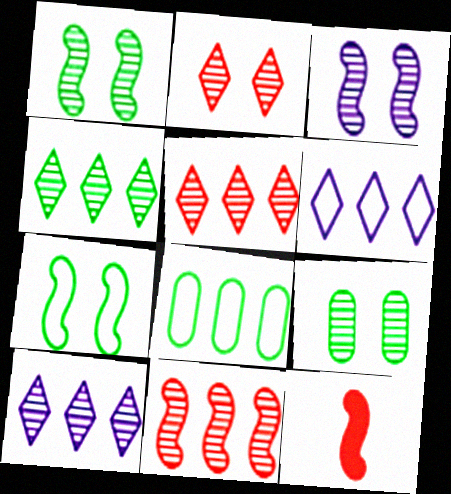[[2, 3, 9], 
[4, 5, 10], 
[6, 9, 12]]